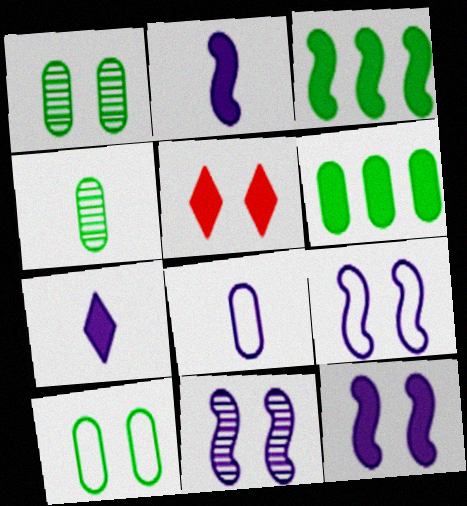[[1, 5, 9], 
[2, 5, 6], 
[4, 6, 10], 
[5, 10, 11], 
[9, 11, 12]]